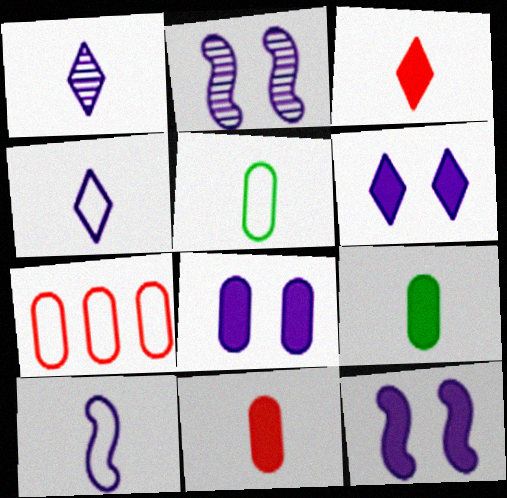[[6, 8, 12]]